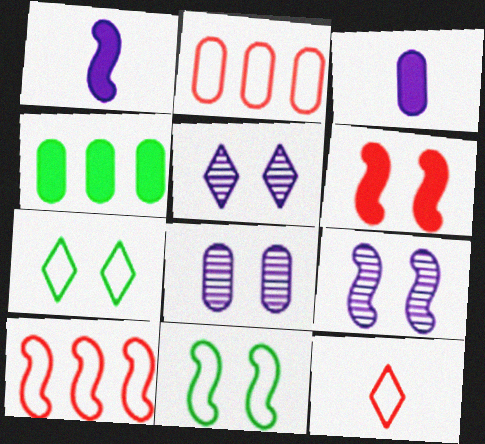[[4, 9, 12], 
[5, 8, 9], 
[6, 7, 8], 
[6, 9, 11]]